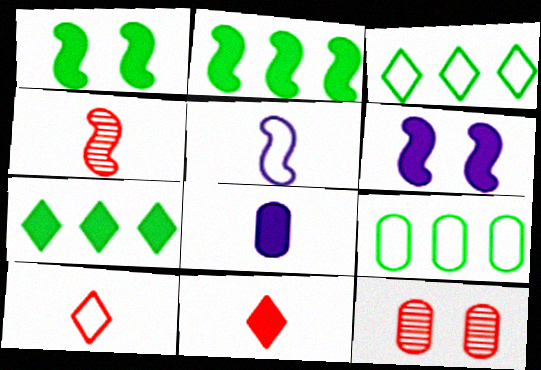[[5, 7, 12], 
[8, 9, 12]]